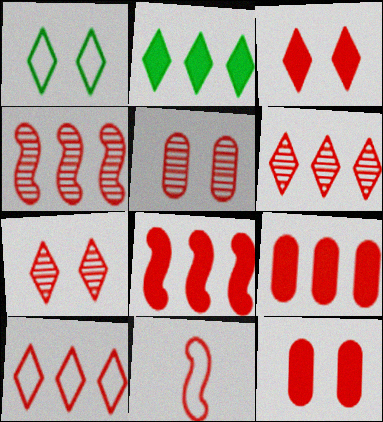[[4, 9, 10], 
[6, 11, 12], 
[7, 9, 11]]